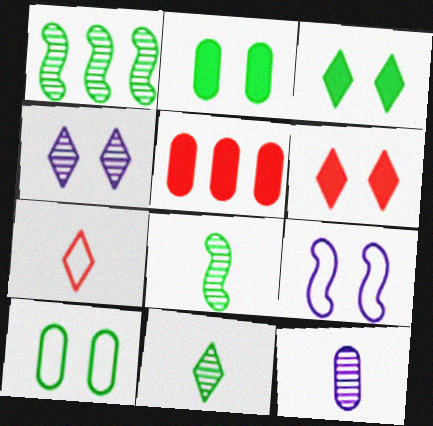[[5, 9, 11], 
[5, 10, 12]]